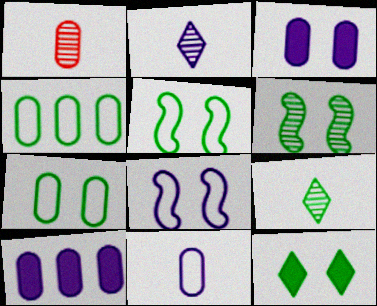[[1, 3, 4], 
[1, 7, 10], 
[2, 8, 10], 
[6, 7, 12]]